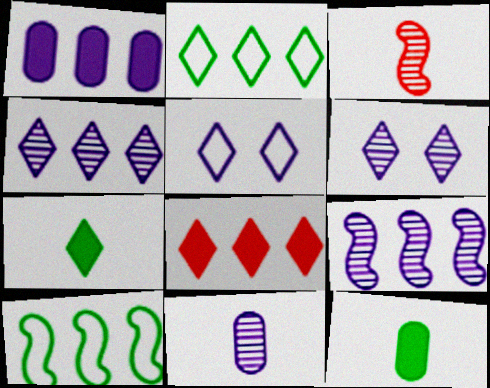[[2, 4, 8], 
[6, 9, 11]]